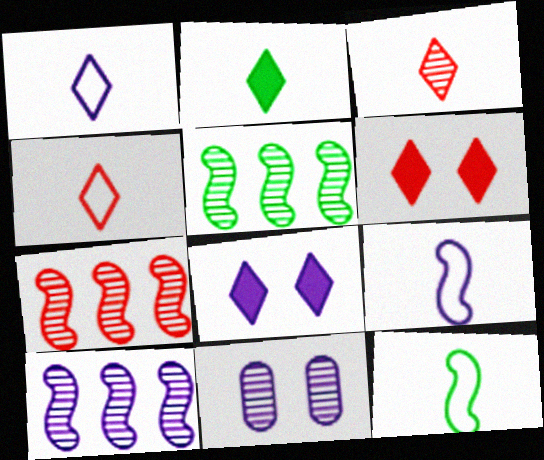[[1, 2, 3], 
[3, 5, 11], 
[5, 7, 10]]